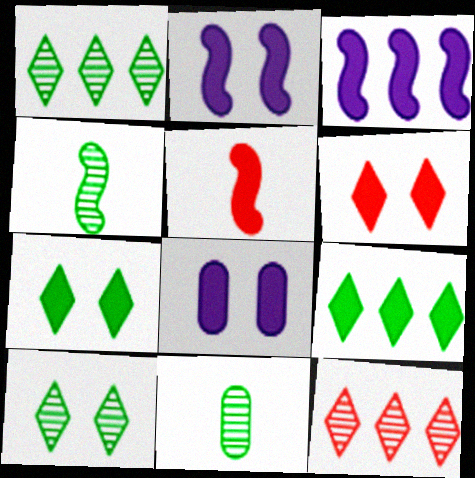[[5, 8, 9]]